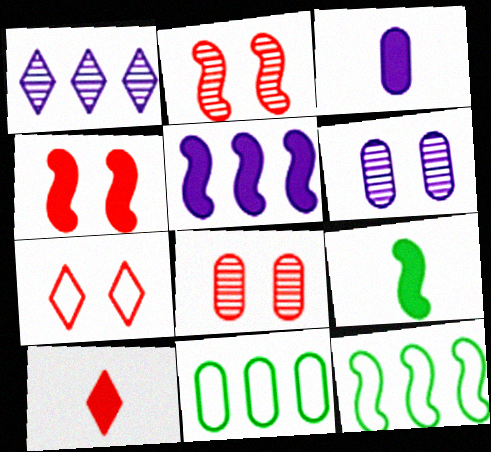[[3, 8, 11], 
[3, 9, 10], 
[4, 5, 9], 
[4, 7, 8], 
[6, 10, 12]]